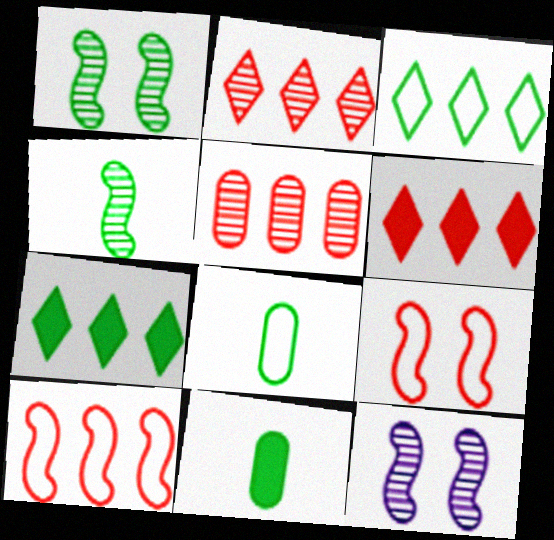[[1, 3, 11], 
[1, 7, 8], 
[5, 6, 10], 
[6, 8, 12]]